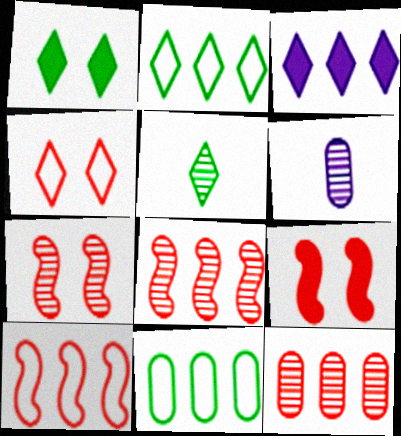[[1, 2, 5], 
[1, 6, 10], 
[2, 6, 9], 
[3, 4, 5], 
[3, 8, 11]]